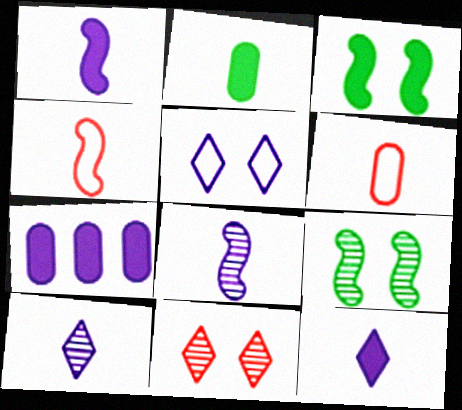[[2, 4, 10], 
[5, 7, 8]]